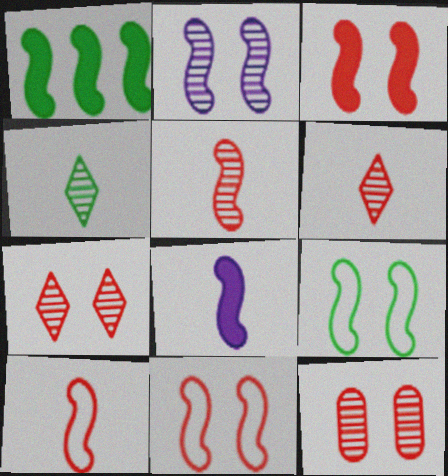[[1, 2, 10], 
[1, 3, 8], 
[2, 3, 9]]